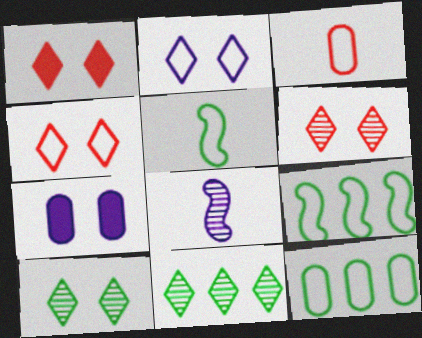[[1, 2, 10], 
[1, 4, 6], 
[1, 8, 12], 
[2, 3, 9]]